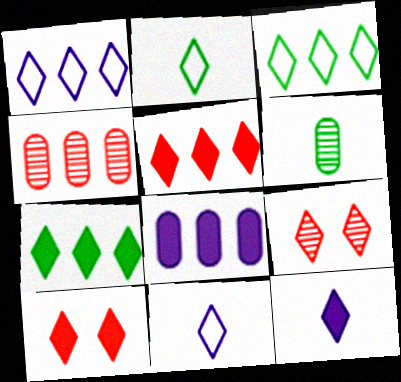[[3, 9, 12], 
[7, 9, 11], 
[7, 10, 12]]